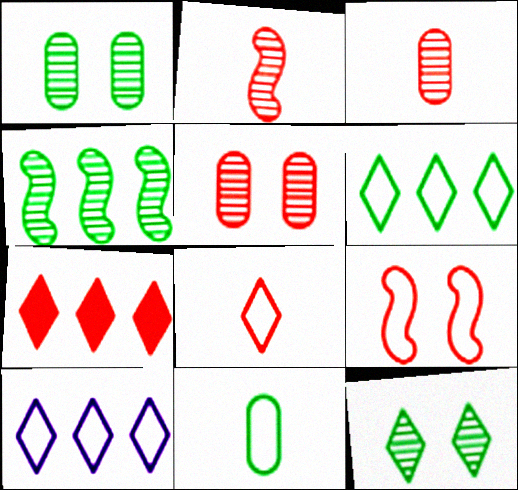[[3, 7, 9], 
[9, 10, 11]]